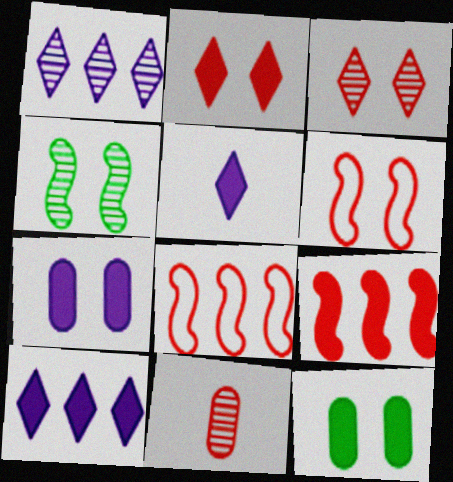[[1, 4, 11], 
[2, 8, 11], 
[5, 9, 12]]